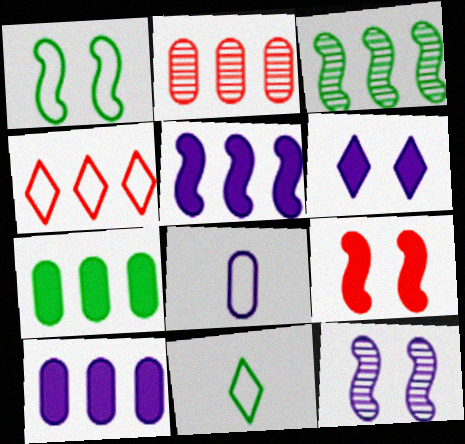[[1, 4, 8], 
[1, 9, 12], 
[3, 4, 10]]